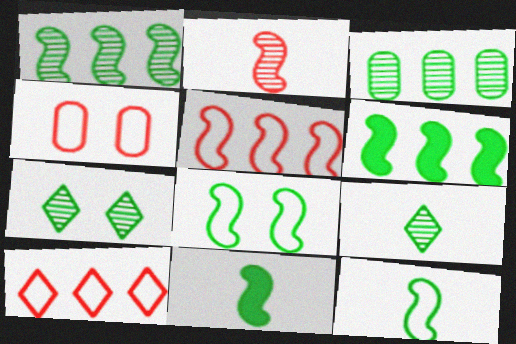[[1, 8, 11]]